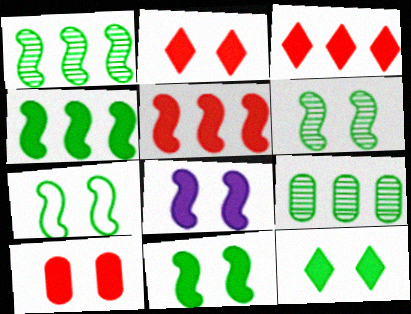[[6, 7, 11], 
[8, 10, 12]]